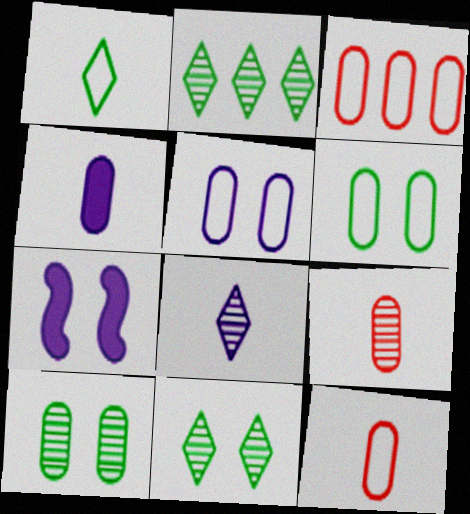[[2, 7, 12], 
[3, 4, 10]]